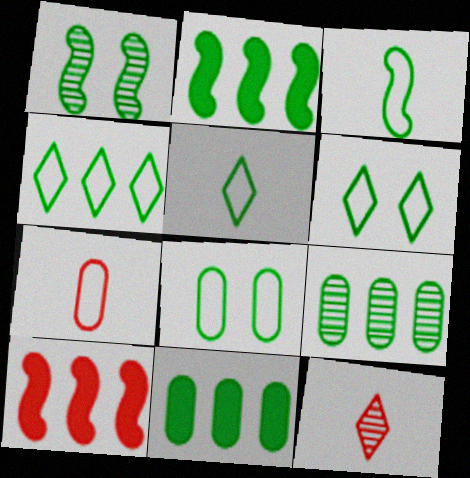[[1, 2, 3], 
[1, 5, 11], 
[2, 4, 9], 
[3, 4, 8], 
[4, 5, 6]]